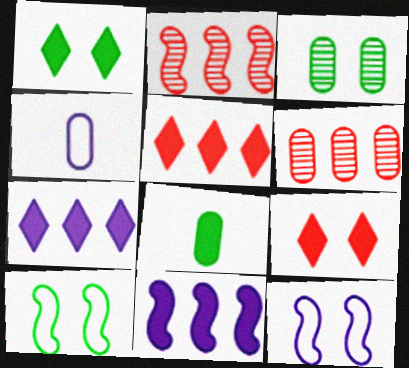[[1, 2, 4], 
[1, 3, 10], 
[3, 9, 12], 
[8, 9, 11]]